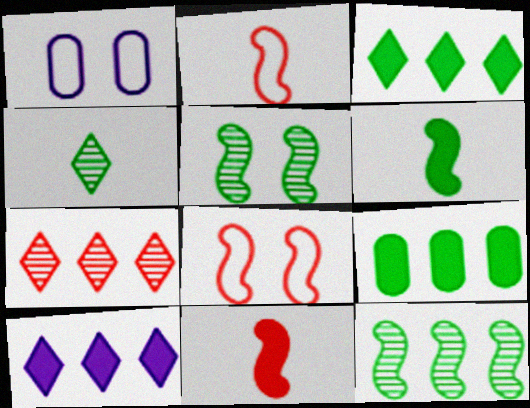[[1, 6, 7]]